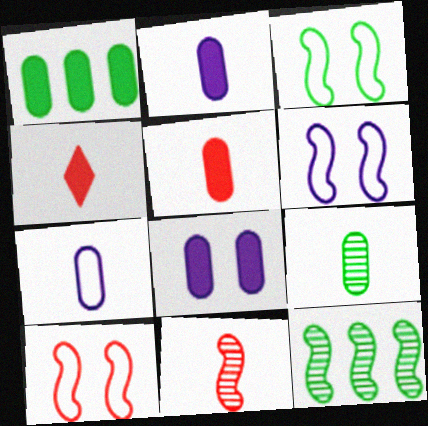[[1, 5, 8], 
[3, 6, 10], 
[5, 7, 9]]